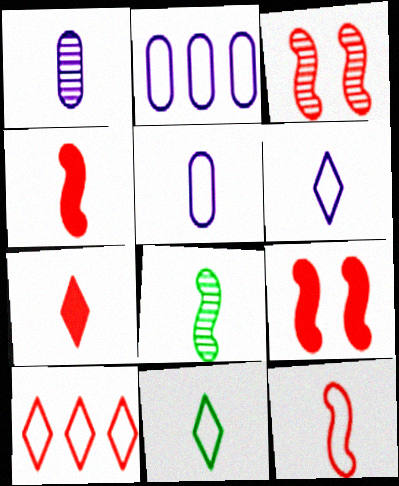[[1, 4, 11], 
[5, 7, 8], 
[5, 11, 12]]